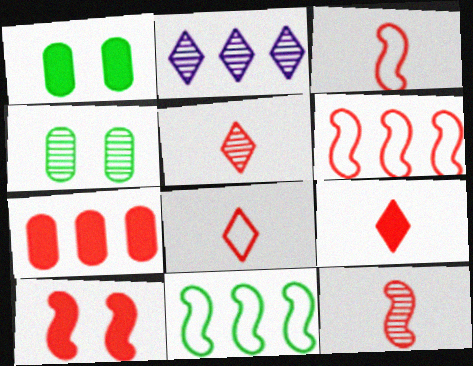[[1, 2, 3], 
[2, 4, 12], 
[2, 7, 11], 
[5, 8, 9], 
[6, 10, 12], 
[7, 9, 10]]